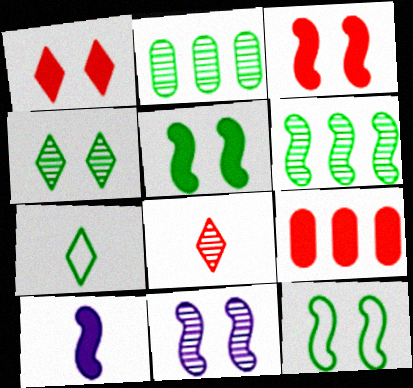[[2, 5, 7], 
[2, 8, 11], 
[3, 11, 12], 
[7, 9, 11]]